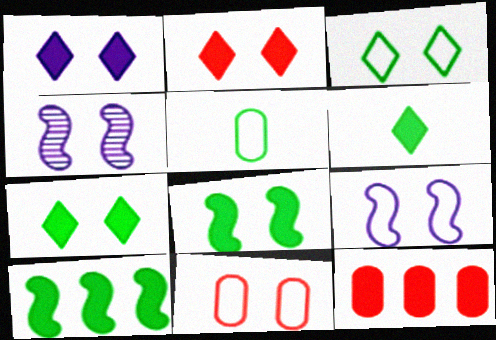[[1, 2, 7], 
[3, 9, 11], 
[4, 7, 11]]